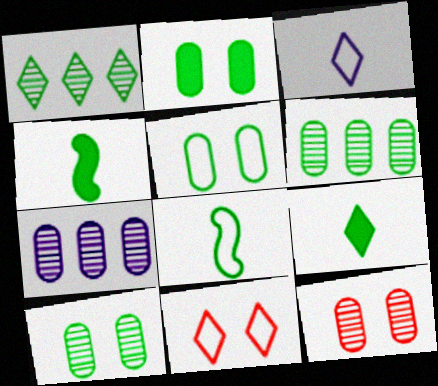[[1, 2, 8], 
[1, 4, 5], 
[2, 5, 10], 
[4, 7, 11]]